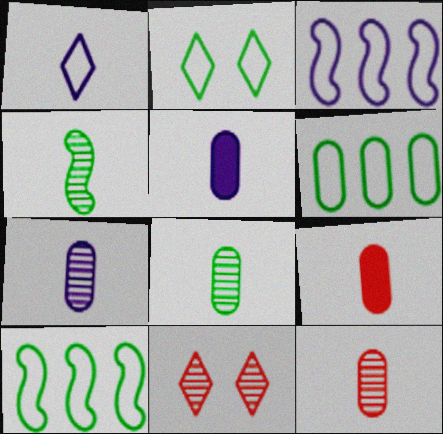[[1, 4, 9], 
[5, 10, 11], 
[7, 8, 12]]